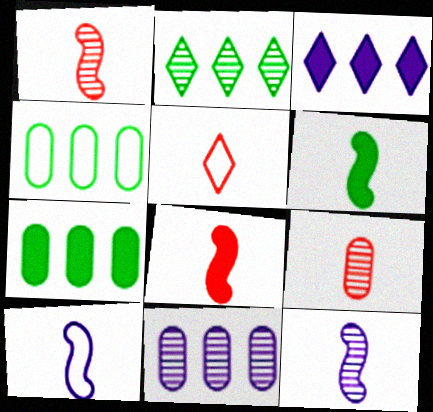[[1, 6, 10], 
[5, 8, 9]]